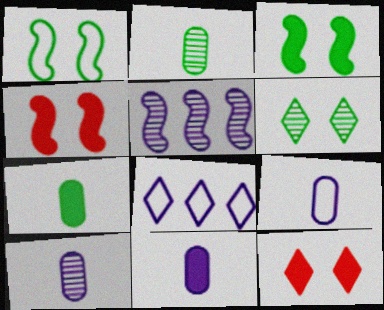[[2, 4, 8], 
[9, 10, 11]]